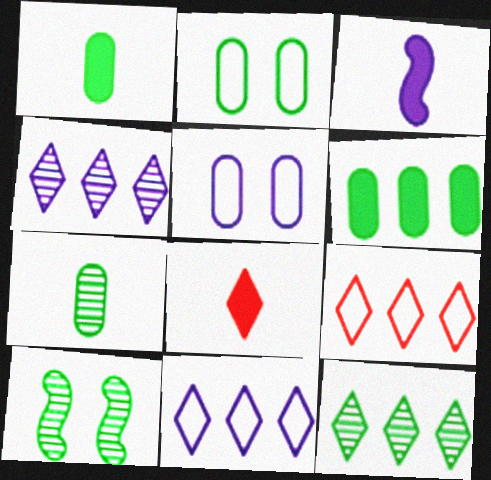[[1, 3, 8], 
[2, 6, 7], 
[3, 4, 5], 
[7, 10, 12]]